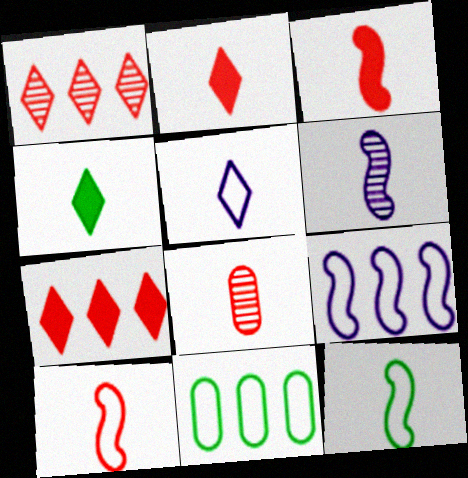[[2, 8, 10], 
[3, 6, 12]]